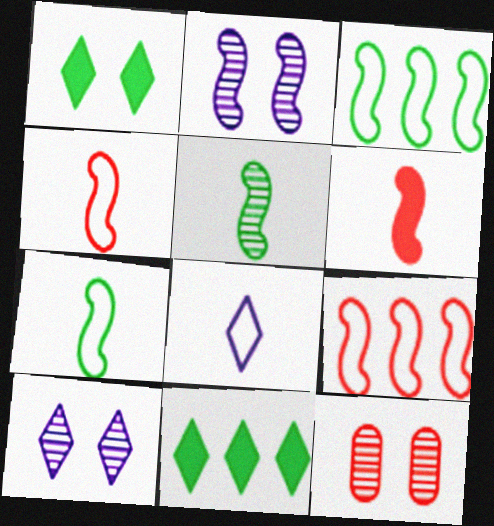[[2, 3, 6]]